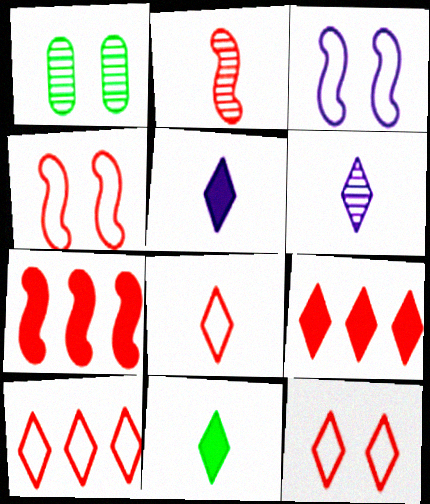[[2, 4, 7], 
[6, 8, 11], 
[8, 10, 12]]